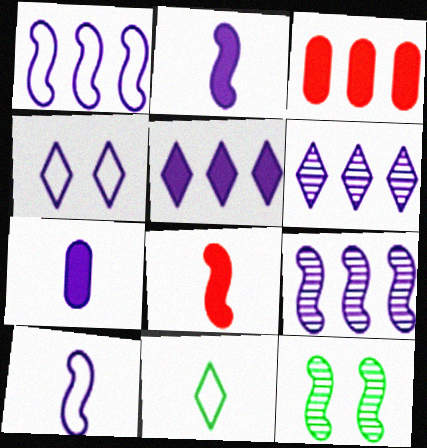[[1, 8, 12], 
[4, 7, 9]]